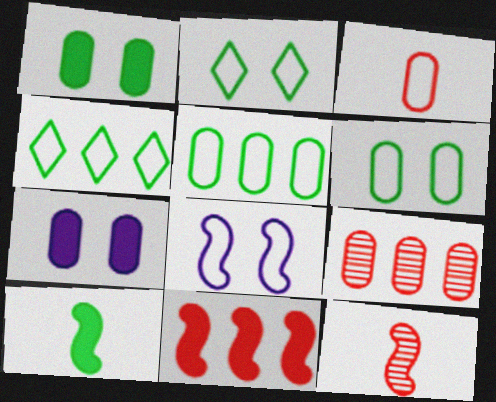[[3, 4, 8], 
[4, 7, 12]]